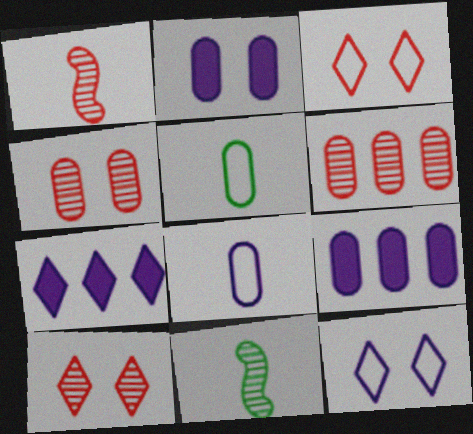[[1, 6, 10], 
[2, 5, 6], 
[3, 9, 11], 
[4, 5, 9]]